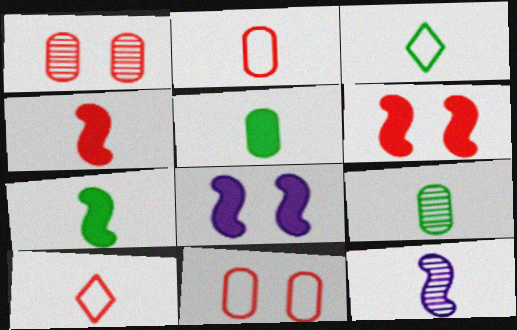[[3, 7, 9], 
[5, 10, 12]]